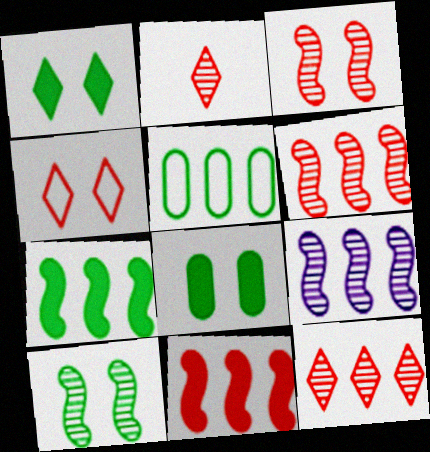[]